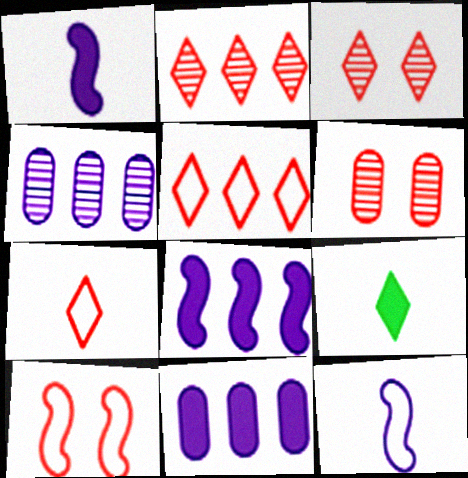[[4, 9, 10]]